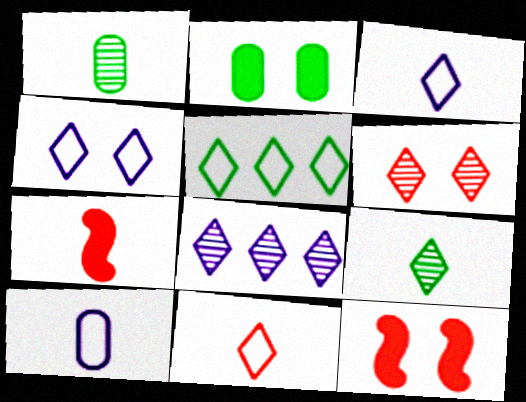[[1, 3, 7], 
[4, 5, 11], 
[6, 8, 9], 
[7, 9, 10]]